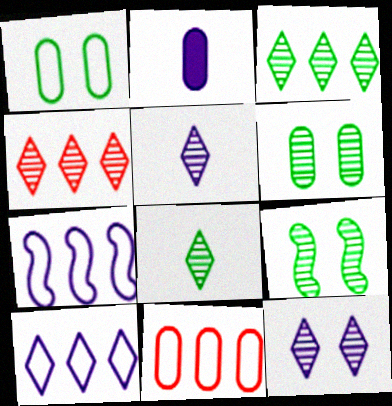[[2, 6, 11], 
[2, 7, 12], 
[4, 8, 12]]